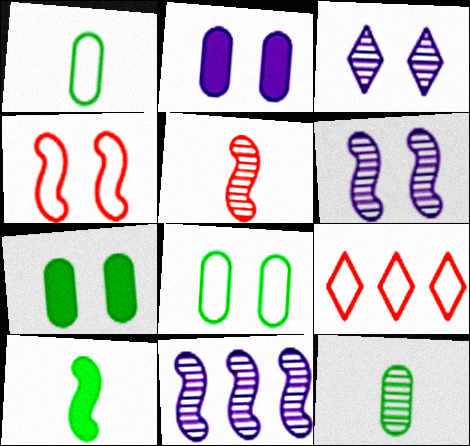[[3, 4, 7], 
[4, 10, 11]]